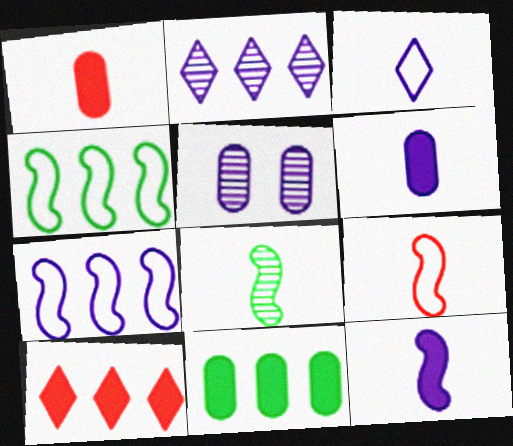[[1, 3, 8], 
[8, 9, 12]]